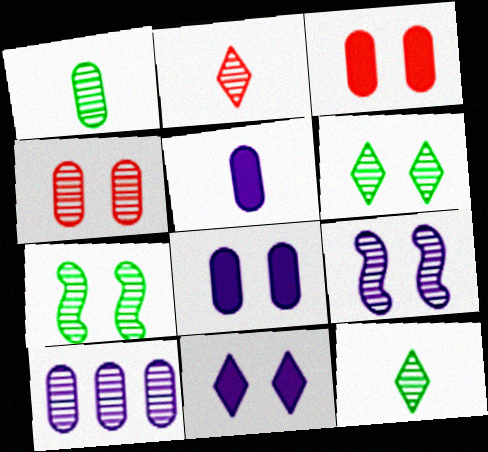[[1, 4, 10], 
[2, 7, 10], 
[4, 6, 9]]